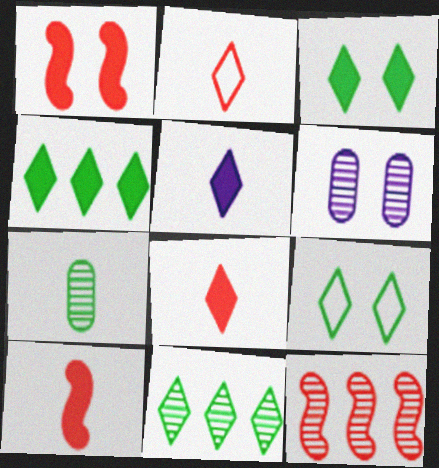[[1, 6, 9]]